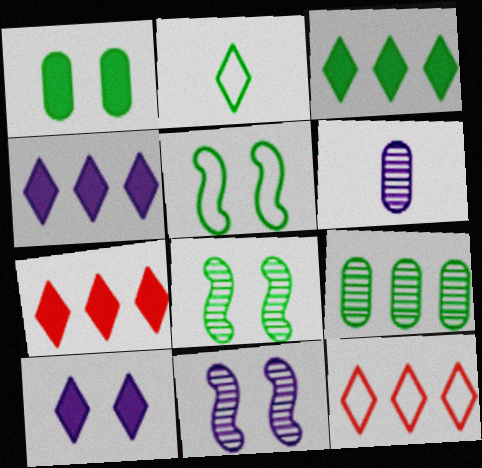[[3, 4, 7], 
[5, 6, 7]]